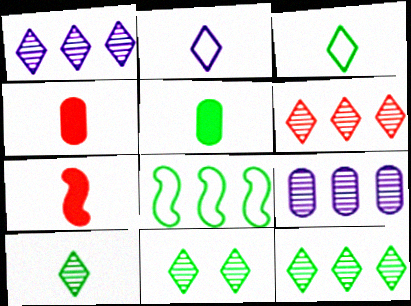[[1, 6, 12], 
[5, 8, 11], 
[10, 11, 12]]